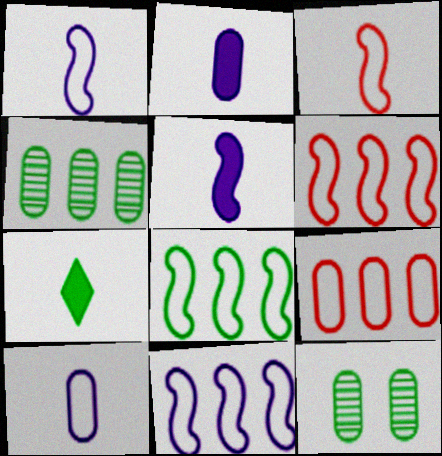[[2, 9, 12], 
[6, 8, 11], 
[7, 8, 12]]